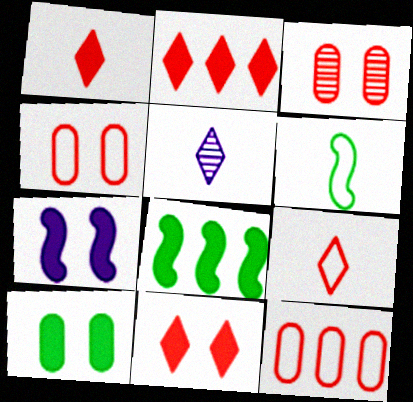[[1, 2, 11], 
[4, 5, 8], 
[7, 10, 11]]